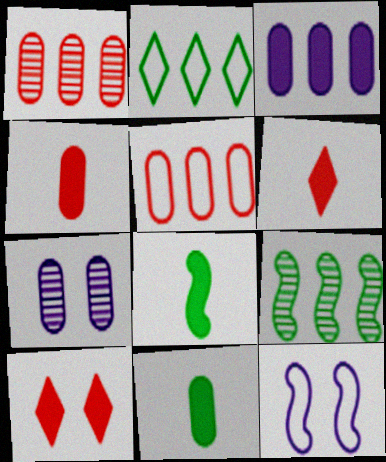[[3, 8, 10], 
[5, 7, 11]]